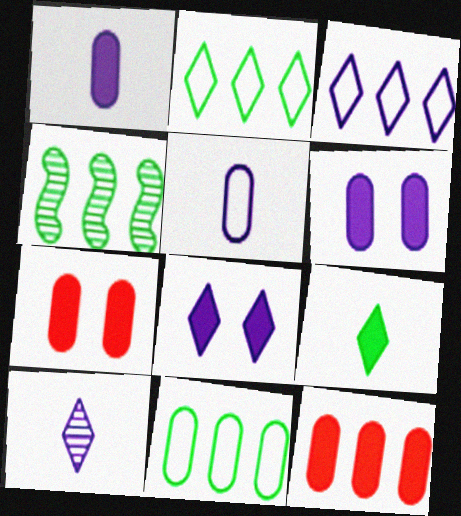[[3, 4, 12], 
[3, 8, 10]]